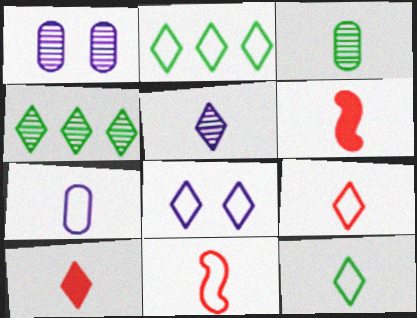[[1, 2, 6], 
[2, 8, 9], 
[4, 8, 10], 
[5, 10, 12], 
[7, 11, 12]]